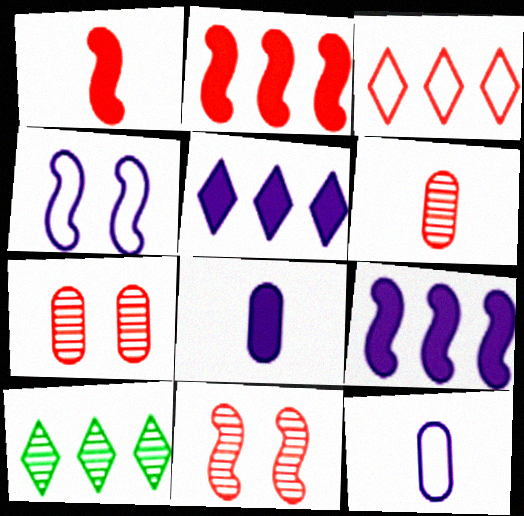[[1, 3, 7], 
[3, 5, 10]]